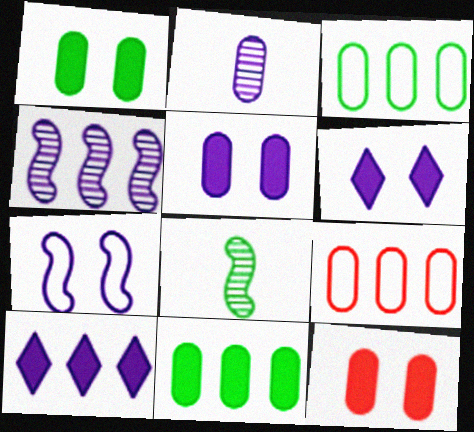[[1, 2, 9], 
[1, 5, 12], 
[2, 3, 12], 
[2, 7, 10], 
[6, 8, 9]]